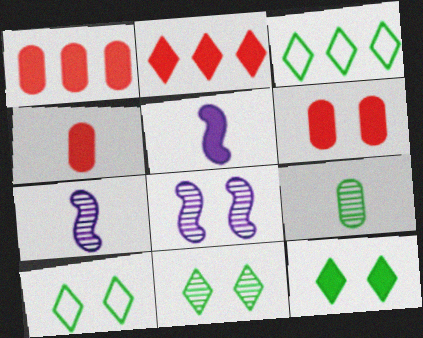[[1, 4, 6], 
[1, 5, 12], 
[1, 7, 10], 
[3, 4, 8], 
[3, 6, 7], 
[6, 8, 10], 
[10, 11, 12]]